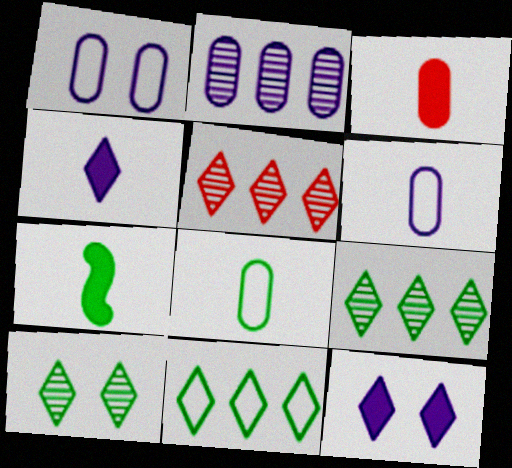[[1, 5, 7], 
[3, 4, 7]]